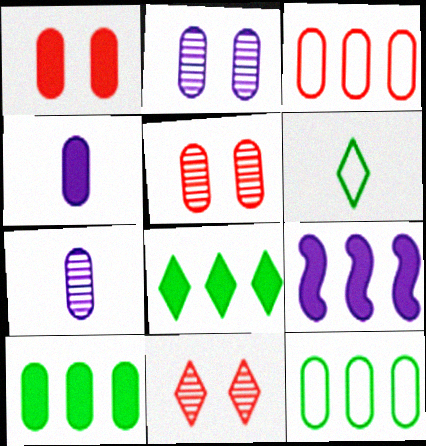[[1, 4, 10], 
[1, 7, 12], 
[4, 5, 12], 
[5, 6, 9]]